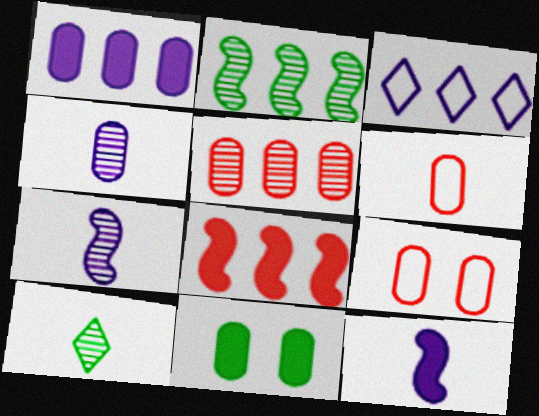[[6, 10, 12]]